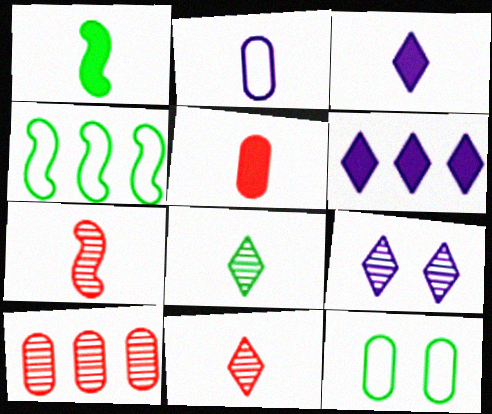[[1, 2, 11], 
[1, 3, 5], 
[4, 5, 9], 
[4, 6, 10], 
[6, 7, 12]]